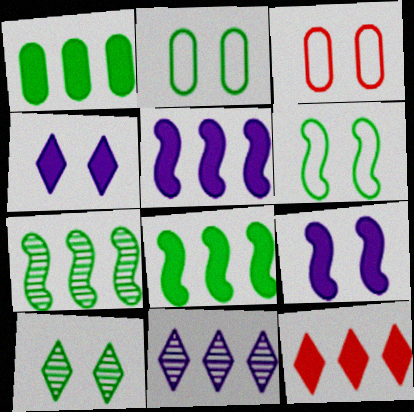[[1, 5, 12], 
[3, 9, 10]]